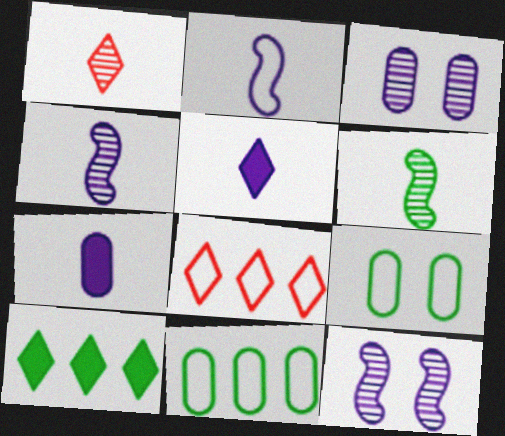[[2, 8, 9], 
[6, 9, 10]]